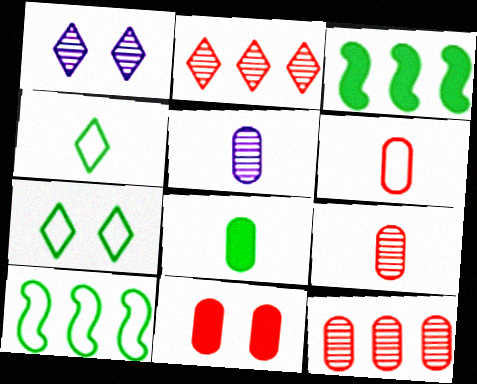[[1, 3, 6], 
[5, 6, 8], 
[6, 11, 12]]